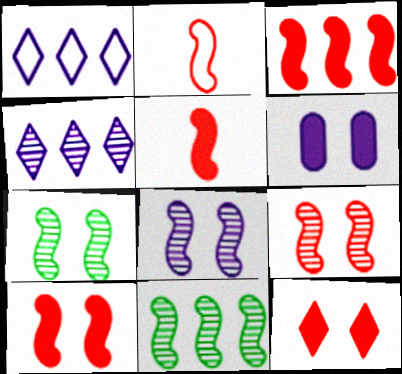[[2, 3, 9], 
[3, 5, 10], 
[7, 8, 9]]